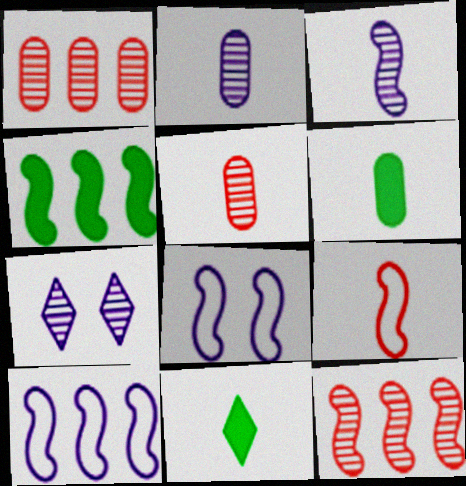[[1, 8, 11], 
[2, 9, 11], 
[4, 10, 12]]